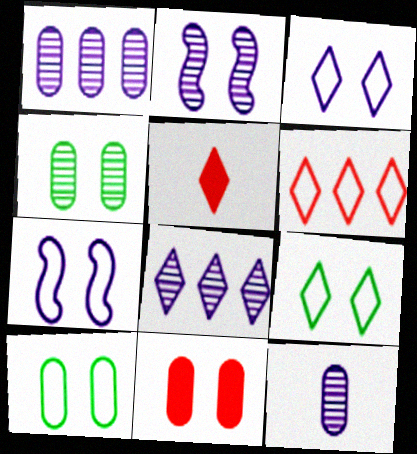[[2, 8, 12], 
[2, 9, 11], 
[5, 8, 9]]